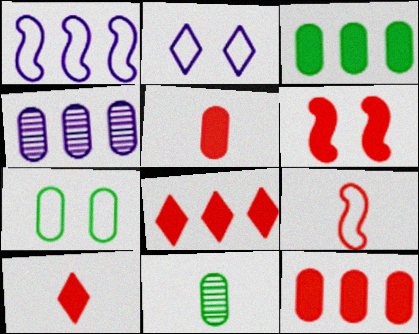[[3, 7, 11], 
[4, 5, 7], 
[5, 6, 8], 
[6, 10, 12]]